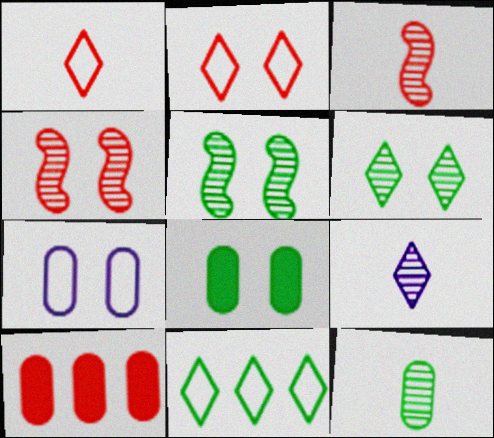[[1, 4, 10], 
[2, 3, 10], 
[3, 9, 12], 
[7, 10, 12]]